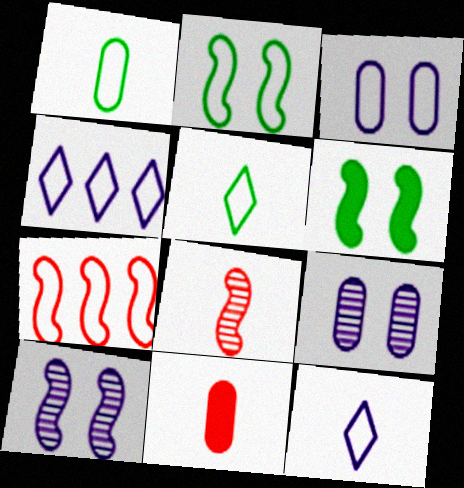[[3, 5, 7]]